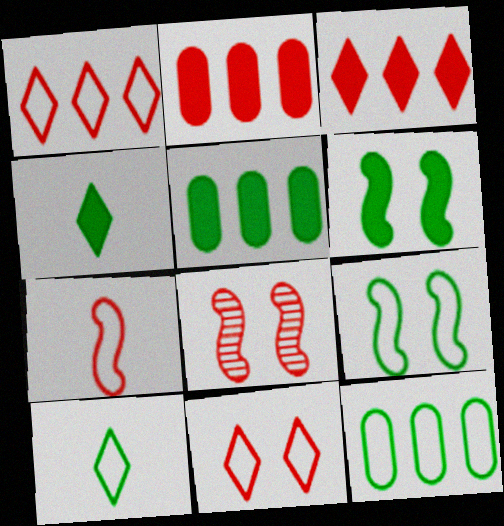[[4, 5, 6], 
[9, 10, 12]]